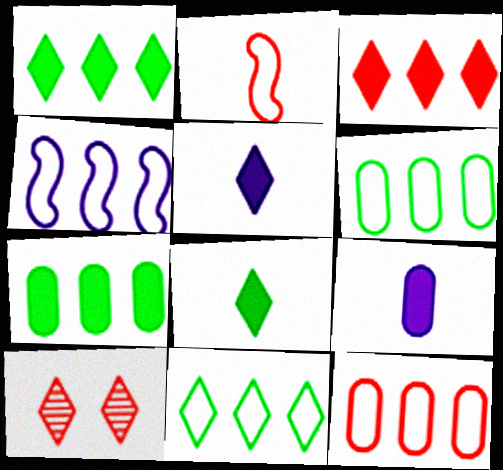[[4, 11, 12], 
[5, 10, 11]]